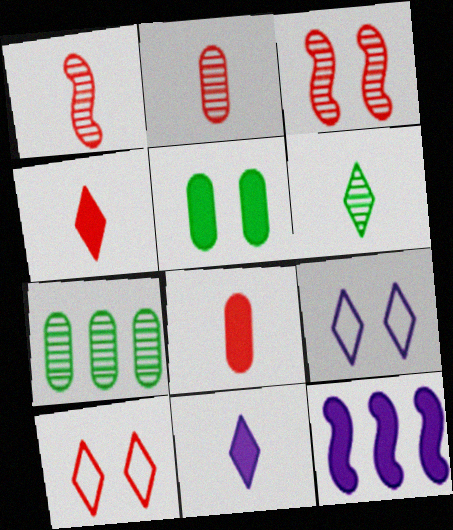[[3, 5, 9], 
[4, 5, 12]]